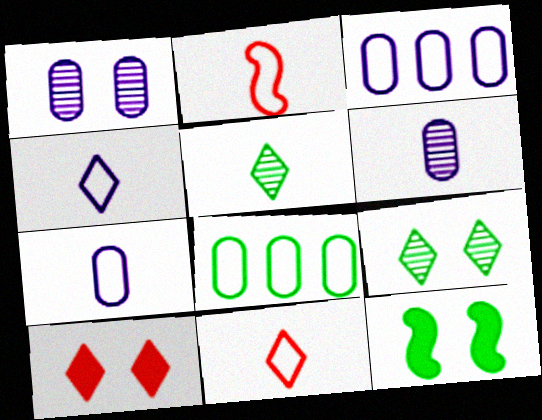[[5, 8, 12]]